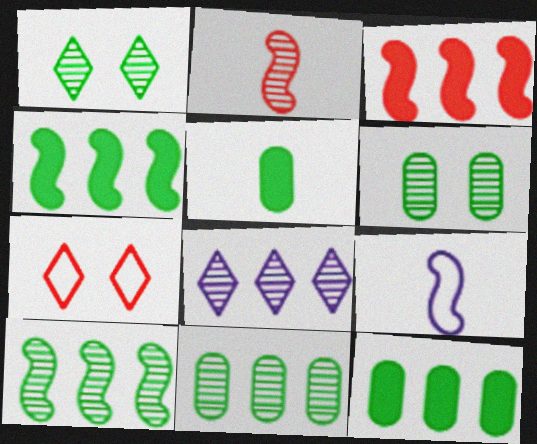[[2, 6, 8]]